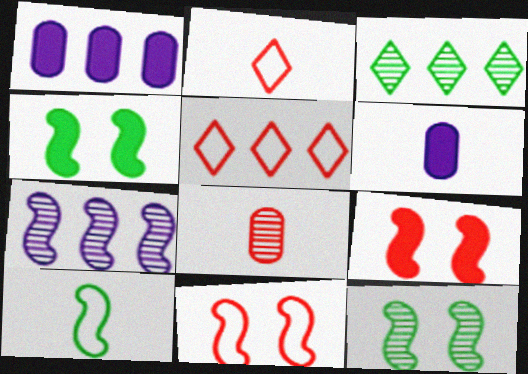[[1, 2, 12], 
[3, 6, 11], 
[5, 6, 12], 
[5, 8, 9], 
[7, 9, 10]]